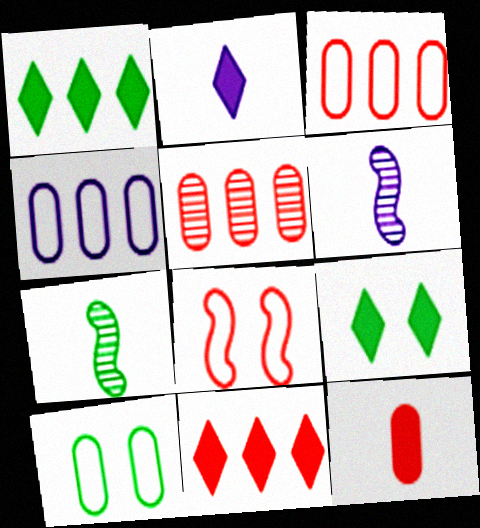[[1, 7, 10], 
[2, 9, 11], 
[3, 6, 9], 
[6, 10, 11]]